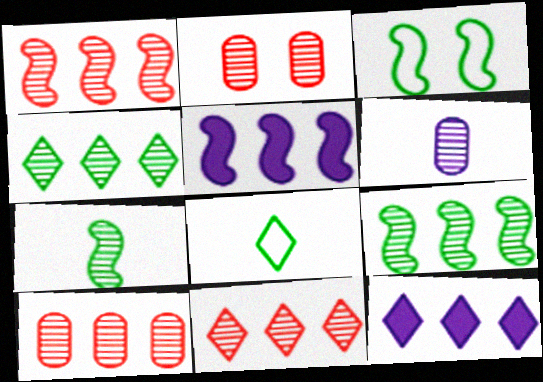[[1, 10, 11], 
[2, 5, 8]]